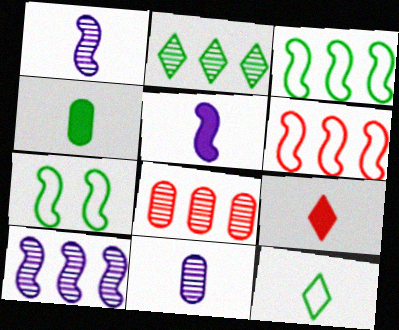[[2, 4, 7], 
[2, 8, 10], 
[4, 5, 9]]